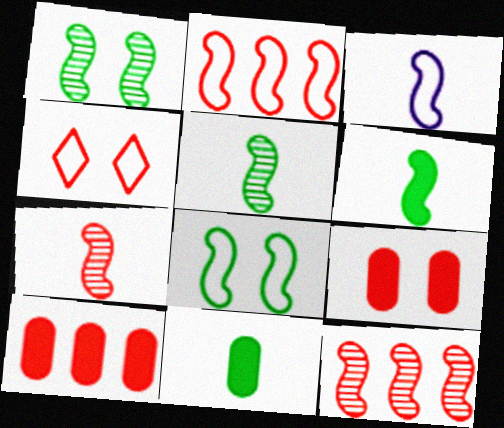[[2, 3, 8], 
[3, 6, 7], 
[4, 7, 10]]